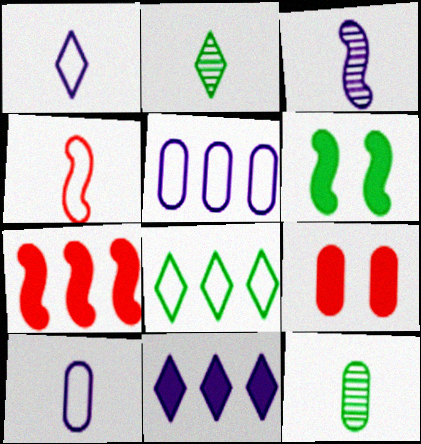[[3, 8, 9], 
[5, 9, 12], 
[6, 8, 12]]